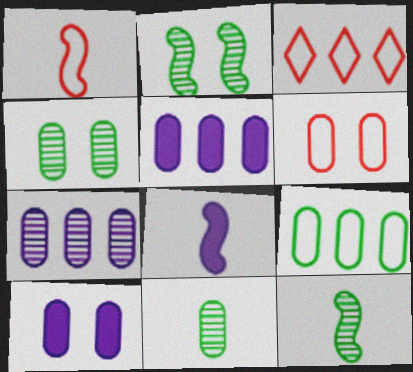[[1, 3, 6], 
[1, 8, 12], 
[3, 4, 8], 
[3, 10, 12], 
[4, 6, 10], 
[5, 6, 11]]